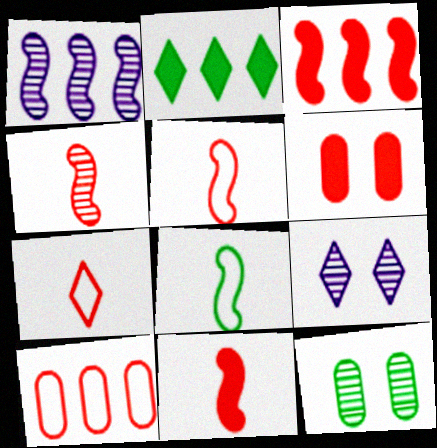[[1, 2, 10], 
[2, 7, 9], 
[2, 8, 12], 
[4, 5, 11]]